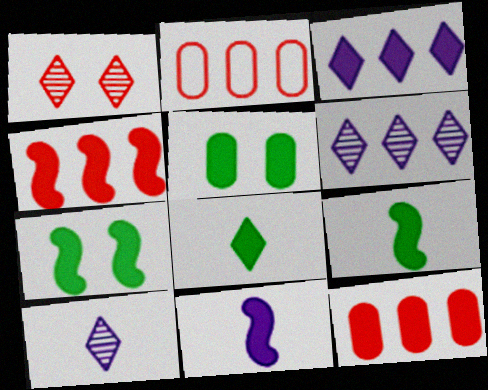[[2, 7, 10], 
[4, 7, 11]]